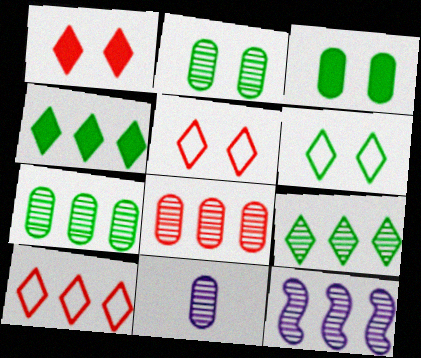[[2, 8, 11], 
[8, 9, 12]]